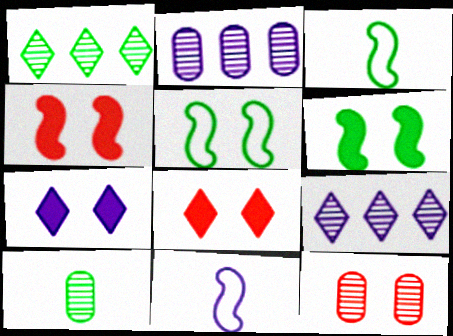[[2, 3, 8], 
[2, 7, 11], 
[2, 10, 12], 
[5, 7, 12]]